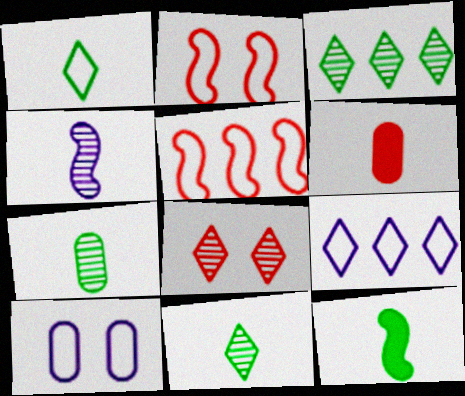[[1, 4, 6], 
[1, 5, 10], 
[1, 7, 12], 
[5, 6, 8]]